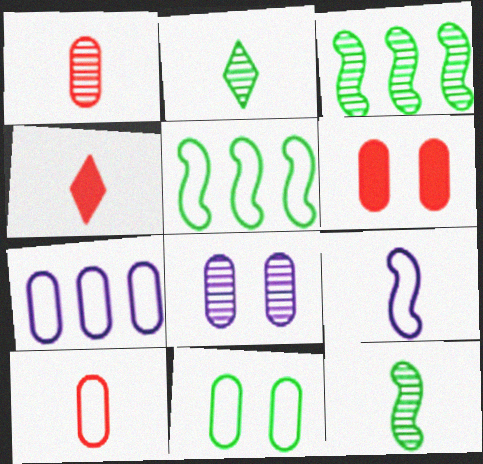[[4, 5, 8], 
[6, 8, 11], 
[7, 10, 11]]